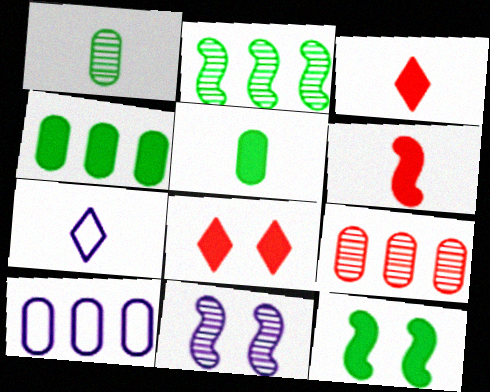[[1, 6, 7], 
[4, 9, 10], 
[7, 9, 12]]